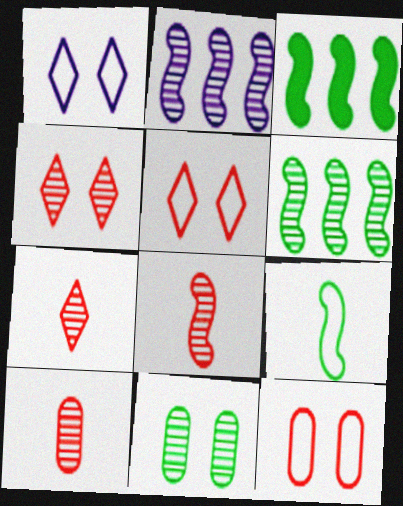[[1, 3, 10], 
[2, 7, 11], 
[7, 8, 10]]